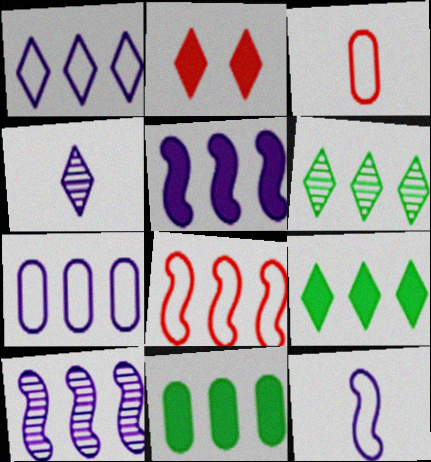[]